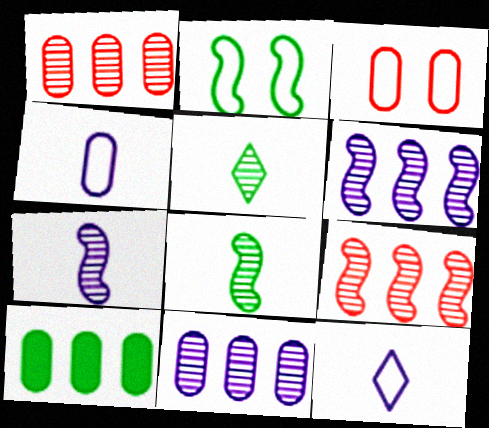[[2, 5, 10]]